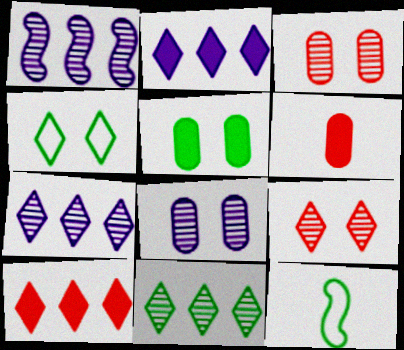[[1, 4, 6], 
[2, 3, 12], 
[5, 11, 12], 
[8, 10, 12]]